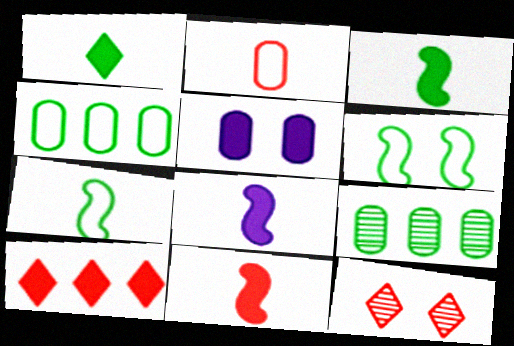[[1, 6, 9], 
[2, 5, 9], 
[3, 5, 10], 
[3, 8, 11], 
[4, 8, 12], 
[5, 6, 12]]